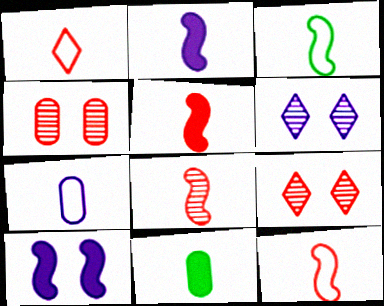[[1, 3, 7], 
[2, 3, 8], 
[5, 8, 12]]